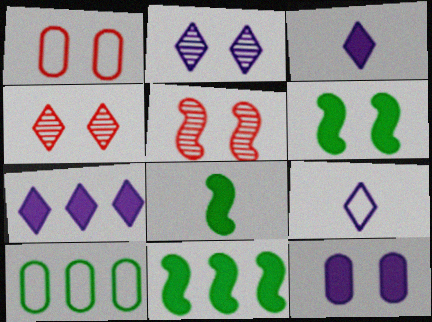[[1, 2, 6], 
[2, 7, 9], 
[3, 5, 10], 
[6, 8, 11]]